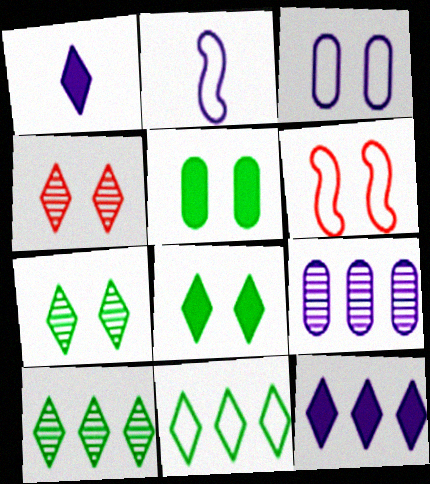[[1, 4, 11]]